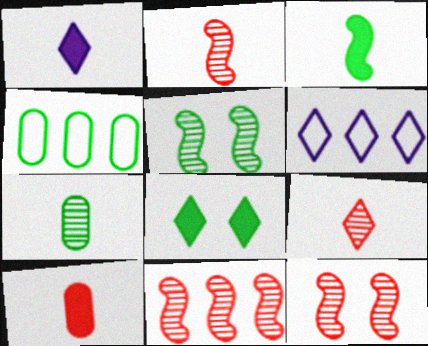[[1, 3, 10], 
[1, 4, 12], 
[2, 11, 12], 
[5, 6, 10], 
[6, 8, 9]]